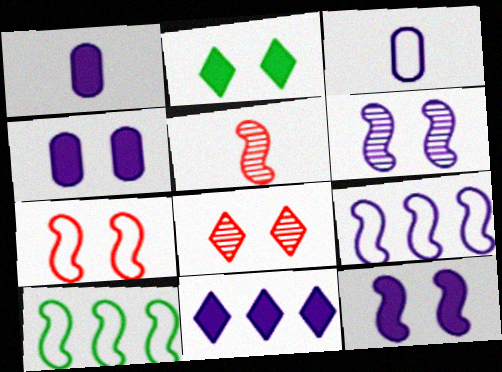[[1, 8, 10], 
[1, 11, 12], 
[3, 6, 11], 
[5, 10, 12]]